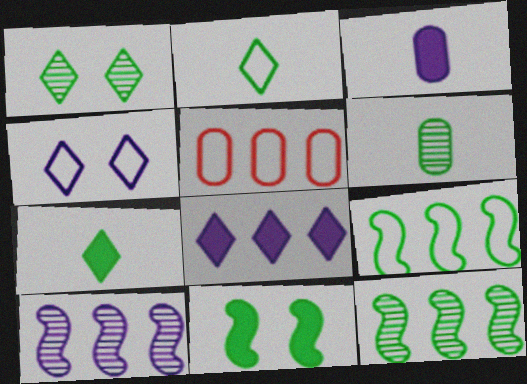[[1, 6, 12], 
[3, 4, 10], 
[5, 8, 12]]